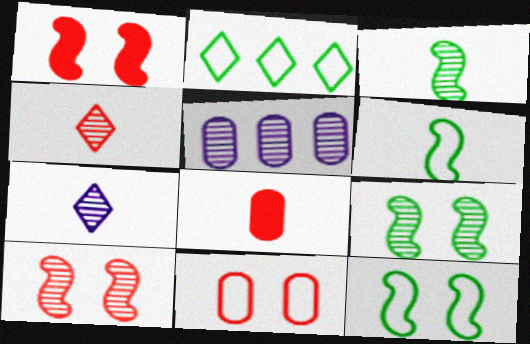[[4, 5, 9], 
[6, 7, 8]]